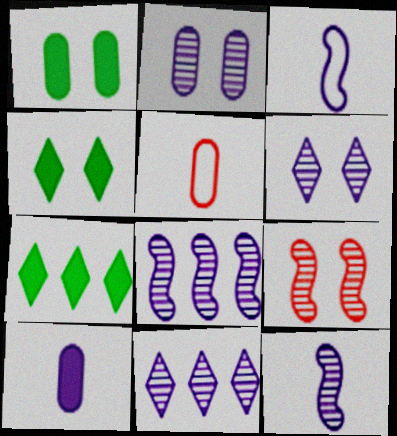[[2, 11, 12], 
[4, 5, 8]]